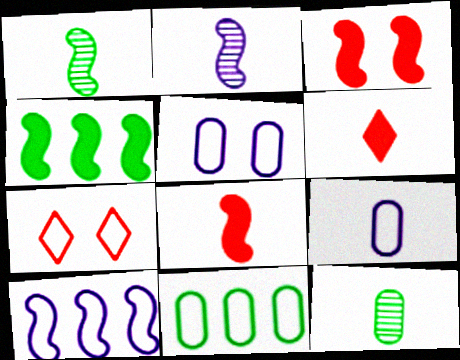[[1, 3, 10], 
[1, 6, 9]]